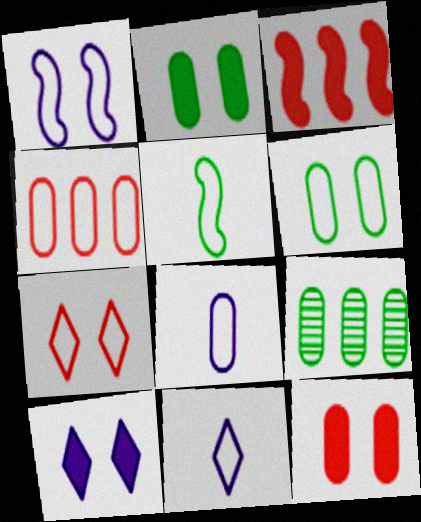[[1, 6, 7], 
[4, 6, 8], 
[8, 9, 12]]